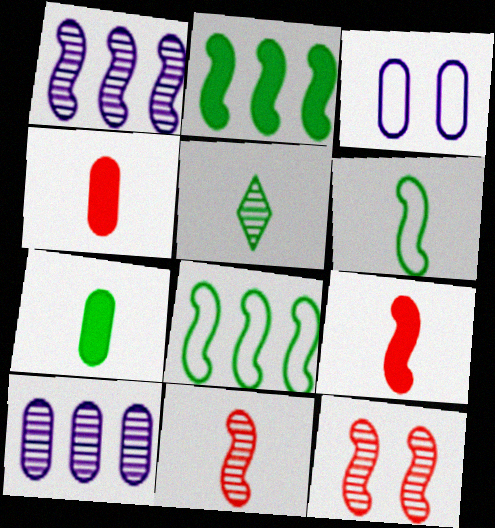[[5, 6, 7], 
[5, 10, 12]]